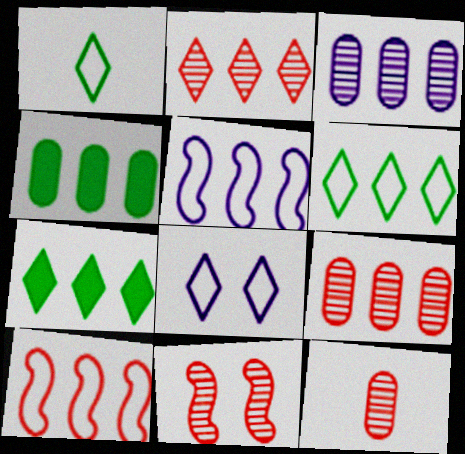[[2, 4, 5], 
[2, 11, 12], 
[3, 7, 10], 
[5, 7, 9]]